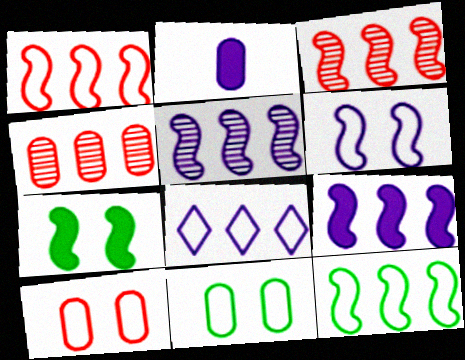[[2, 4, 11], 
[3, 9, 12]]